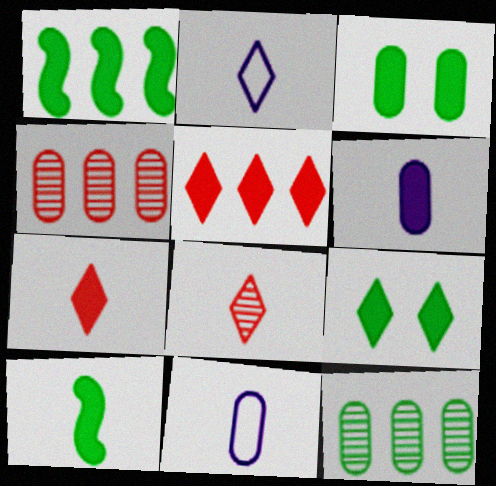[[3, 4, 11], 
[6, 7, 10], 
[8, 10, 11]]